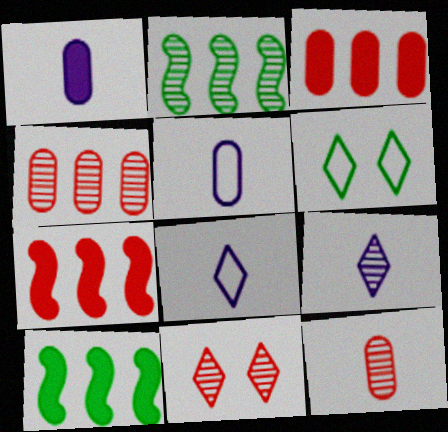[[5, 10, 11]]